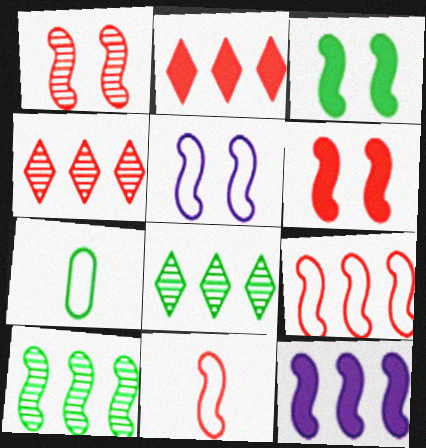[[1, 3, 5], 
[3, 7, 8], 
[9, 10, 12]]